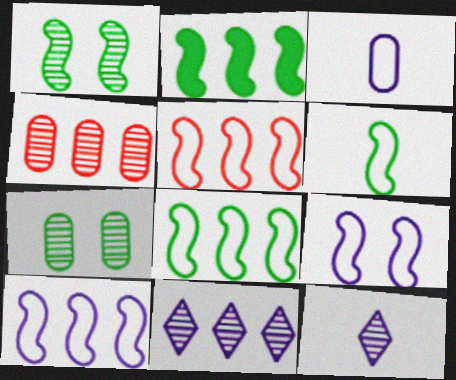[[1, 2, 6], 
[1, 4, 12], 
[5, 6, 9], 
[5, 8, 10]]